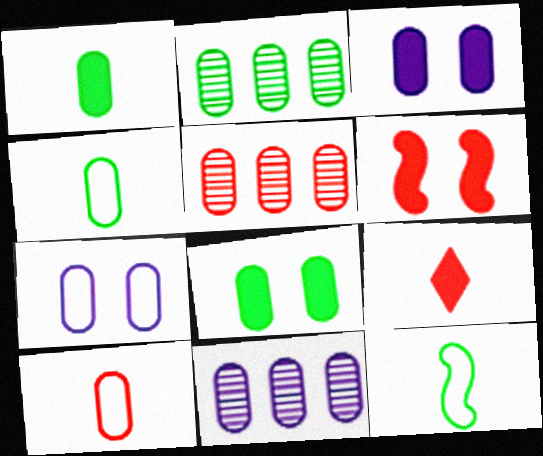[[1, 5, 7], 
[2, 3, 10], 
[2, 4, 8], 
[2, 5, 11], 
[3, 4, 5], 
[8, 10, 11]]